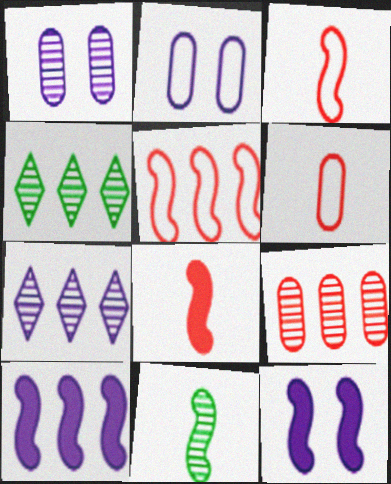[[2, 4, 8], 
[4, 6, 12], 
[5, 11, 12]]